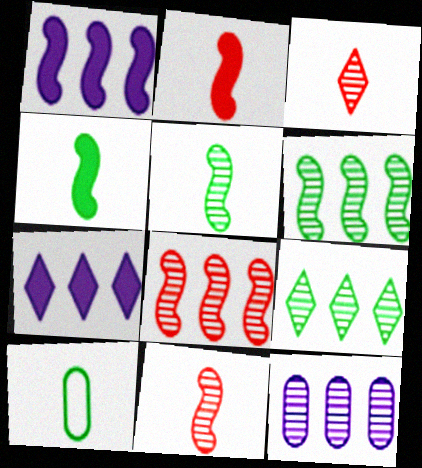[[8, 9, 12]]